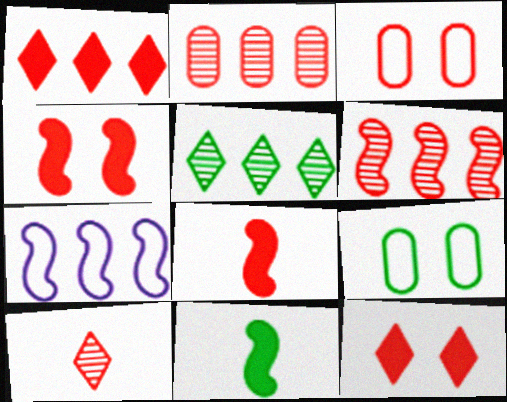[[5, 9, 11]]